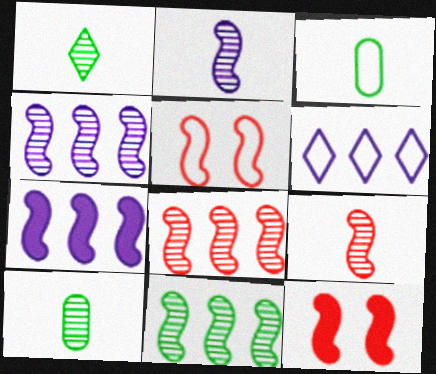[[3, 5, 6], 
[4, 8, 11], 
[6, 10, 12]]